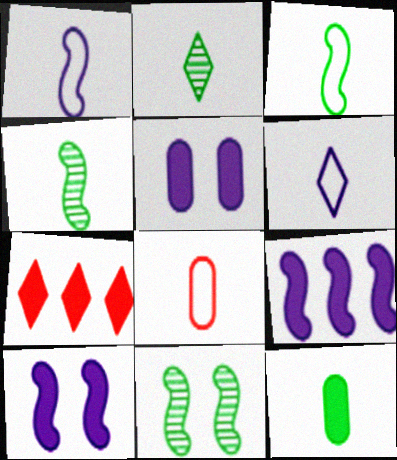[[2, 3, 12], 
[3, 6, 8], 
[7, 10, 12]]